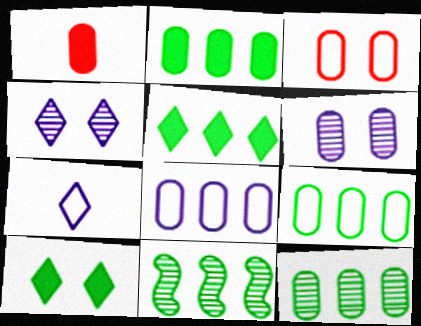[[1, 6, 9], 
[2, 9, 12], 
[5, 9, 11]]